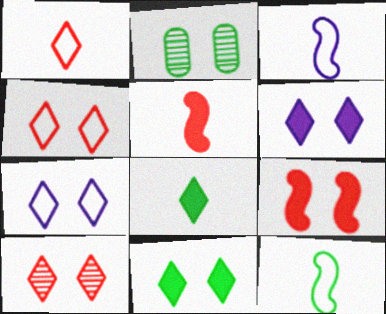[[2, 7, 9], 
[7, 10, 11]]